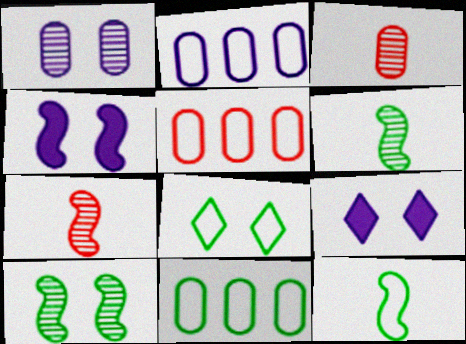[[2, 5, 11], 
[5, 6, 9], 
[7, 9, 11], 
[8, 11, 12]]